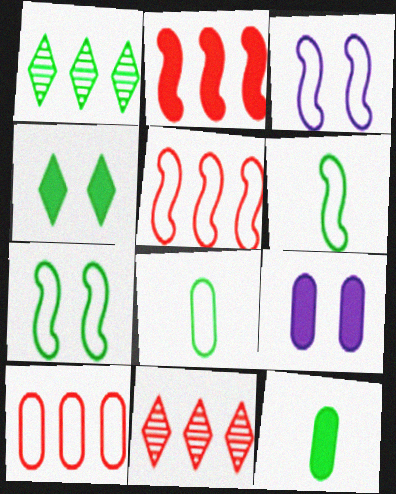[[1, 7, 12], 
[2, 10, 11], 
[3, 5, 6], 
[3, 11, 12], 
[6, 9, 11]]